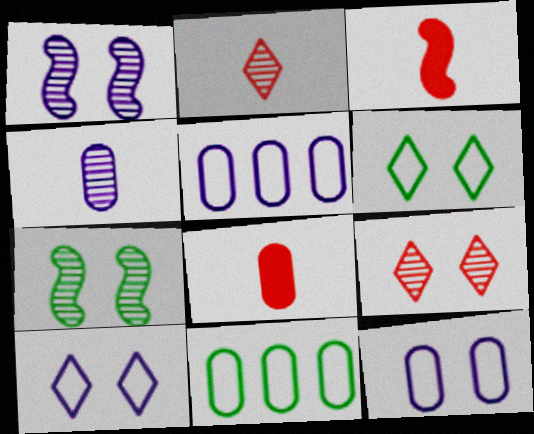[]